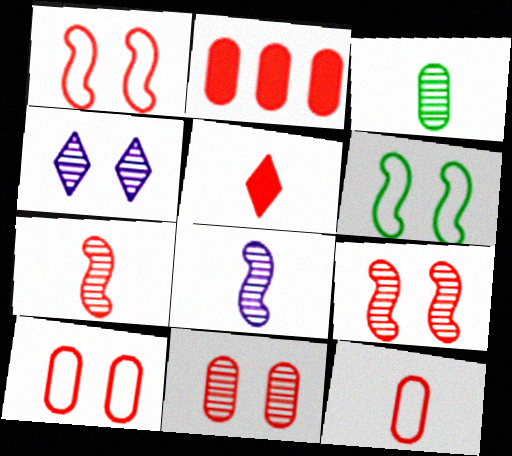[[2, 11, 12], 
[5, 7, 12]]